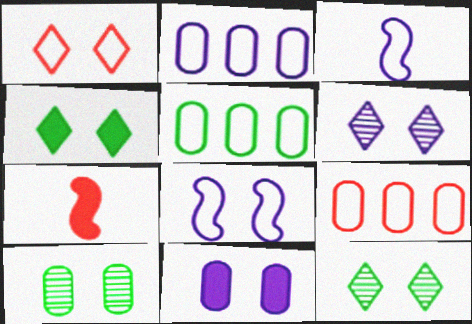[[1, 3, 5], 
[1, 4, 6], 
[2, 5, 9], 
[2, 7, 12], 
[5, 6, 7], 
[6, 8, 11]]